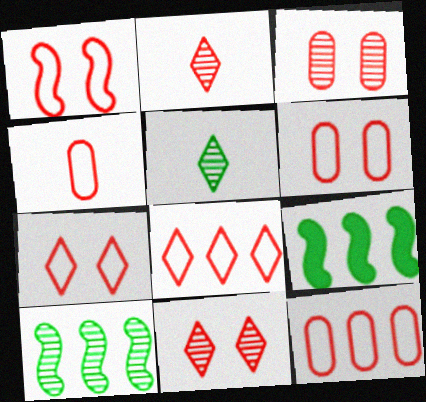[[1, 4, 8], 
[1, 6, 7], 
[4, 6, 12]]